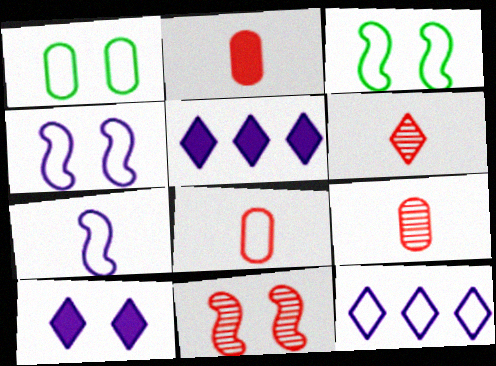[[1, 10, 11], 
[2, 8, 9], 
[3, 5, 9], 
[3, 8, 12]]